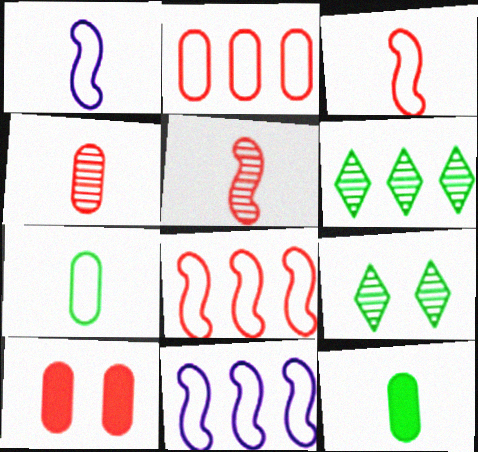[[1, 6, 10], 
[2, 4, 10]]